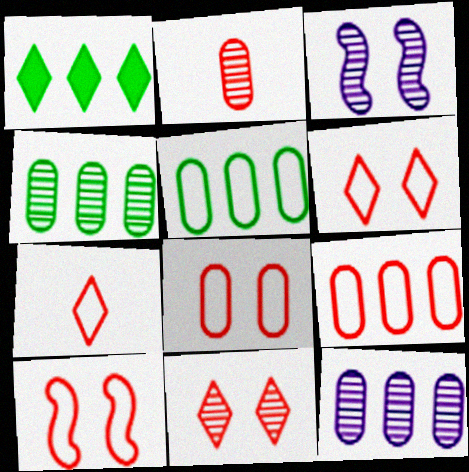[[6, 8, 10], 
[7, 9, 10]]